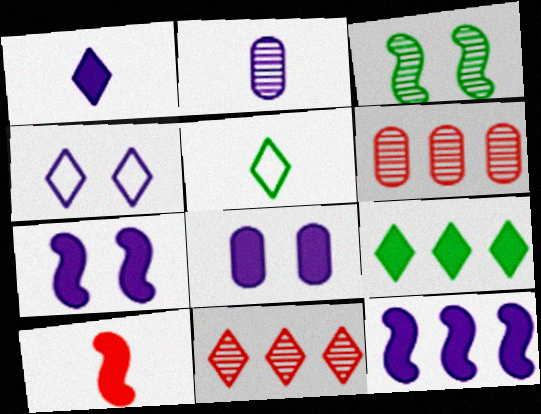[[1, 8, 12], 
[2, 3, 11], 
[2, 4, 12], 
[2, 5, 10], 
[5, 6, 7], 
[8, 9, 10]]